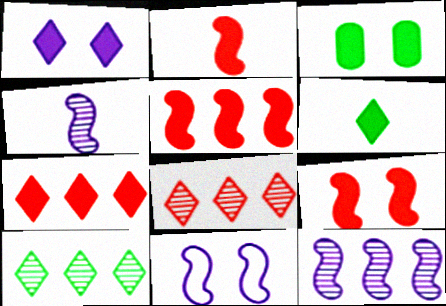[[1, 3, 9], 
[1, 6, 7], 
[2, 5, 9]]